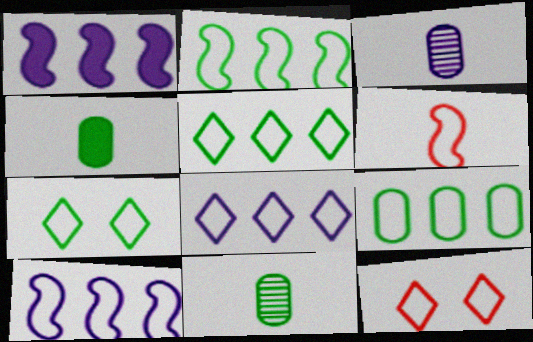[[1, 11, 12], 
[2, 5, 9]]